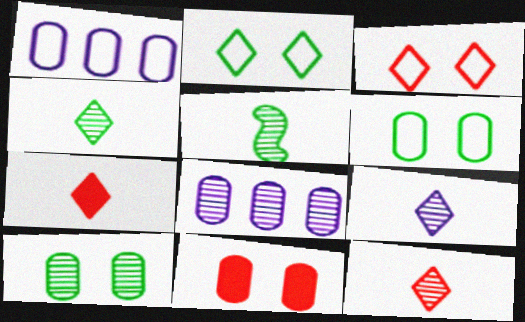[[4, 9, 12]]